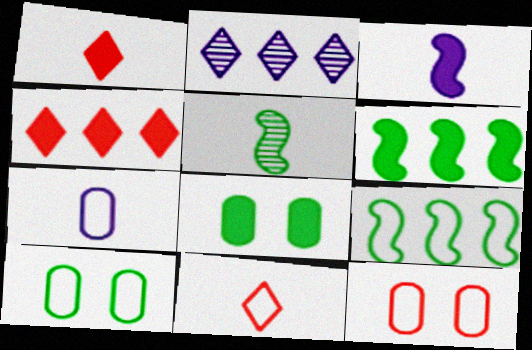[[1, 5, 7], 
[3, 4, 8]]